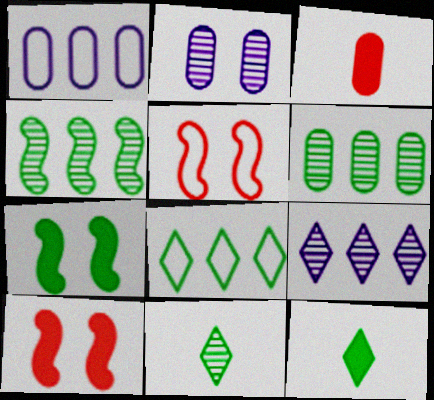[[1, 10, 11]]